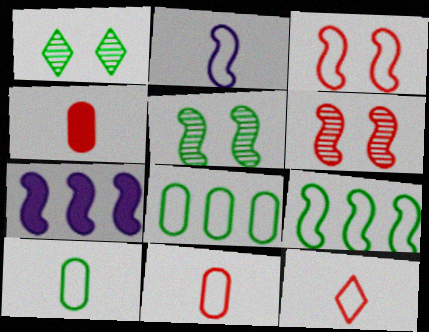[[1, 7, 11], 
[2, 3, 9], 
[2, 10, 12]]